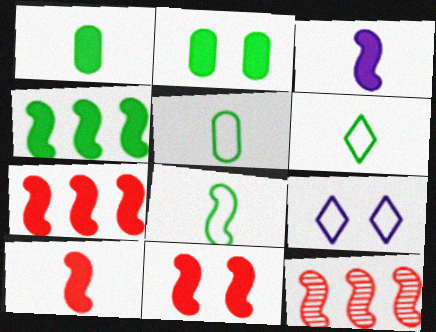[[1, 9, 12], 
[3, 4, 11], 
[5, 6, 8], 
[7, 10, 11]]